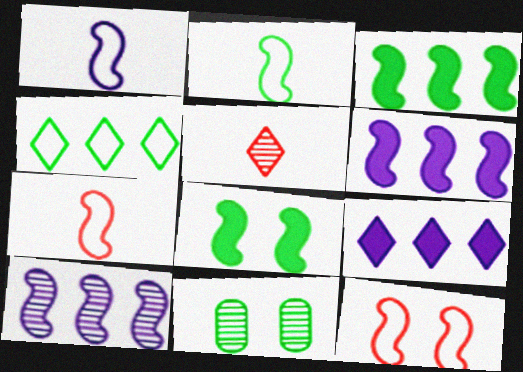[[1, 2, 7], 
[5, 10, 11], 
[7, 8, 10], 
[7, 9, 11]]